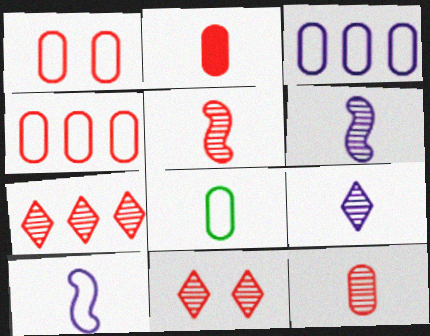[[1, 3, 8]]